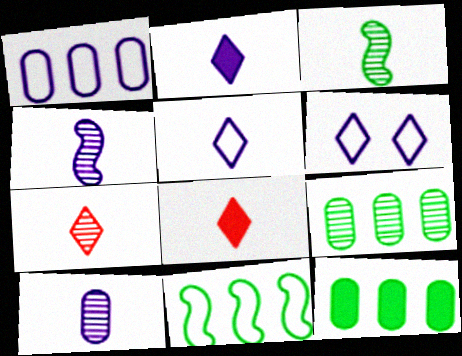[[3, 7, 10]]